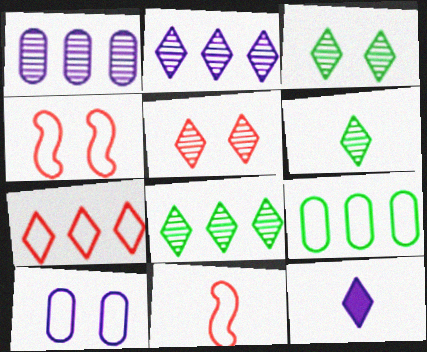[[2, 5, 6], 
[3, 6, 8], 
[3, 7, 12]]